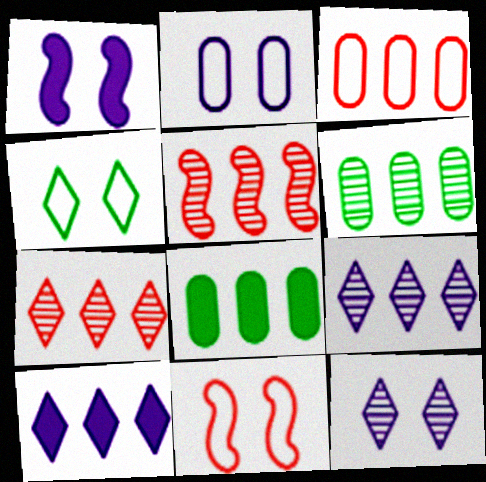[[1, 2, 12], 
[2, 4, 11], 
[5, 6, 9]]